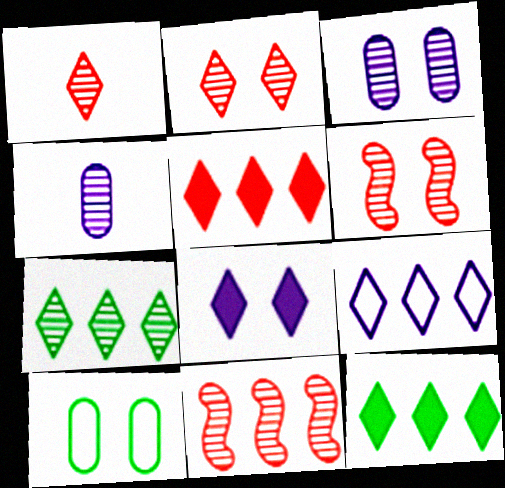[[4, 6, 7], 
[5, 7, 9], 
[6, 8, 10]]